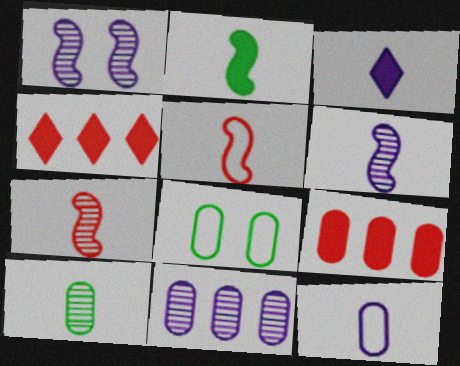[[2, 5, 6], 
[3, 5, 10], 
[3, 6, 12], 
[4, 6, 8]]